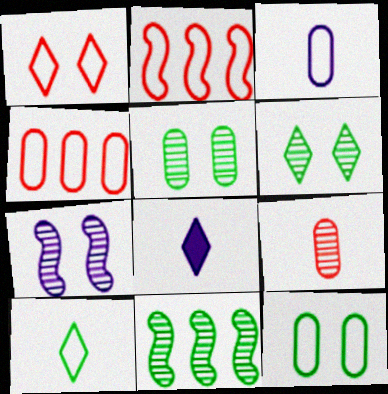[[2, 5, 8], 
[3, 4, 12]]